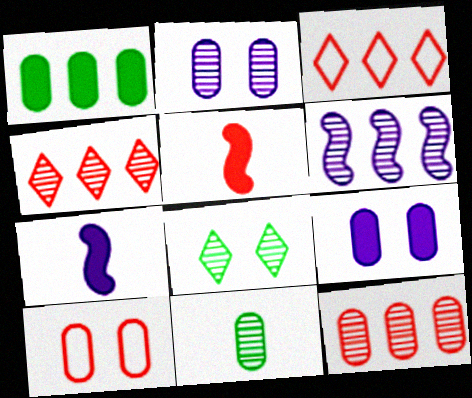[[1, 3, 6], 
[2, 11, 12], 
[4, 5, 10]]